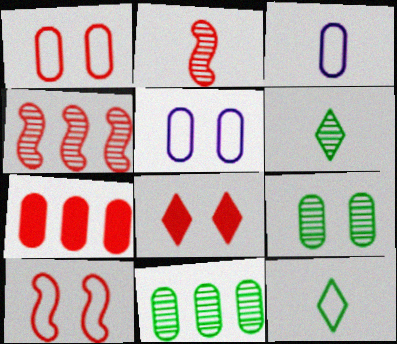[[3, 7, 9]]